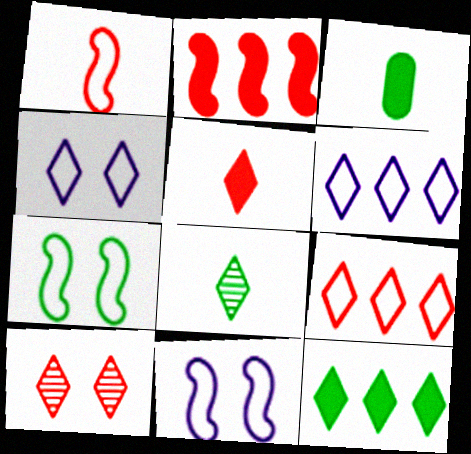[[5, 9, 10]]